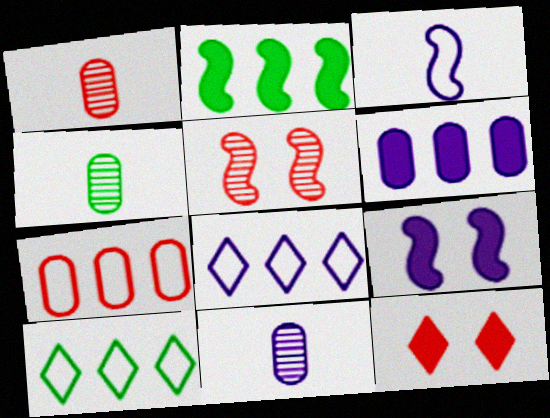[[1, 4, 11], 
[1, 9, 10], 
[2, 3, 5], 
[8, 9, 11]]